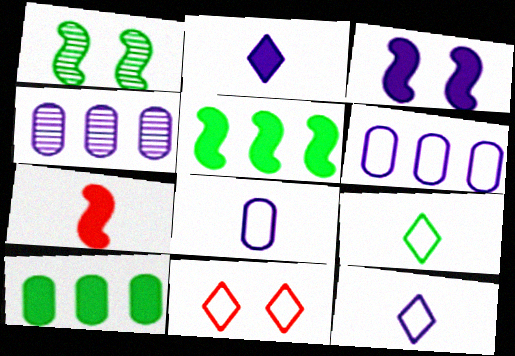[[1, 9, 10], 
[3, 4, 12], 
[3, 5, 7]]